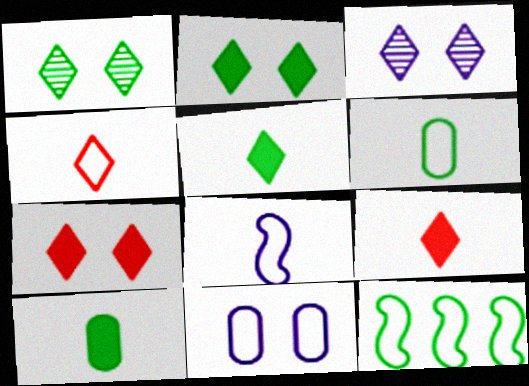[[1, 10, 12], 
[4, 6, 8], 
[4, 11, 12]]